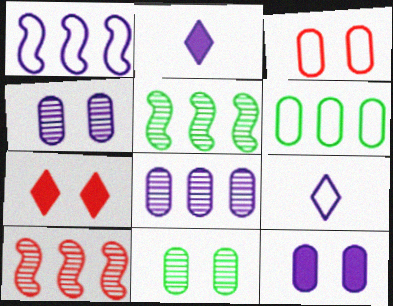[[1, 2, 4], 
[2, 3, 5], 
[3, 11, 12]]